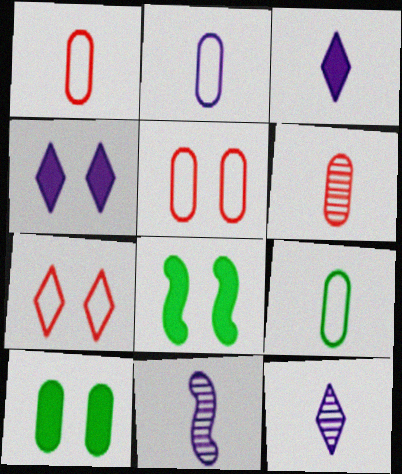[[1, 2, 9], 
[2, 3, 11]]